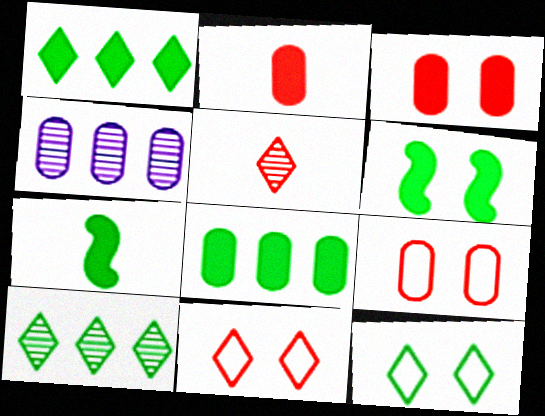[[4, 7, 11]]